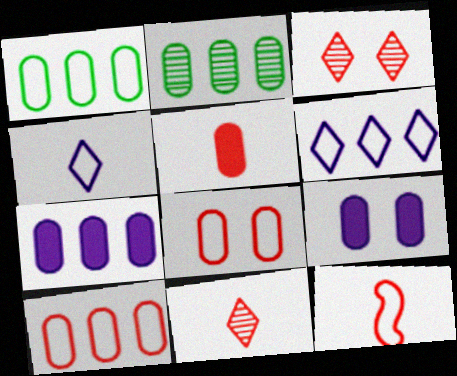[[2, 7, 10], 
[5, 11, 12]]